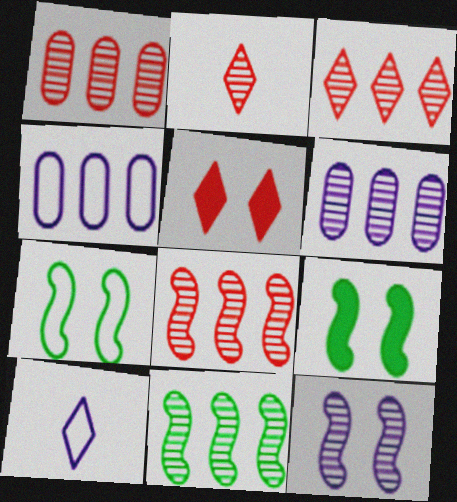[[1, 3, 8], 
[1, 9, 10], 
[2, 4, 9], 
[3, 6, 11]]